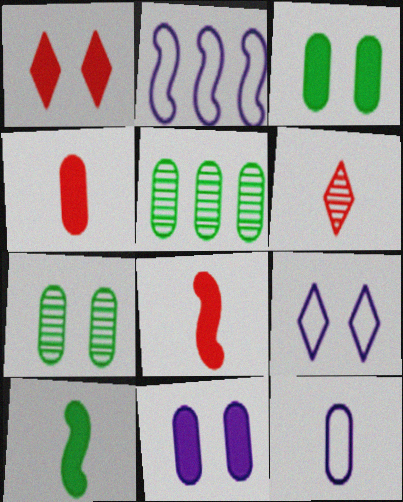[[2, 3, 6], 
[2, 9, 12], 
[5, 8, 9], 
[6, 10, 12]]